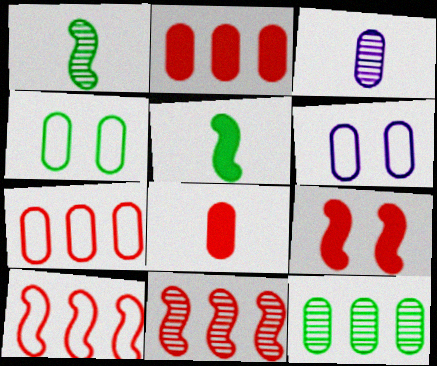[[2, 3, 4], 
[6, 8, 12]]